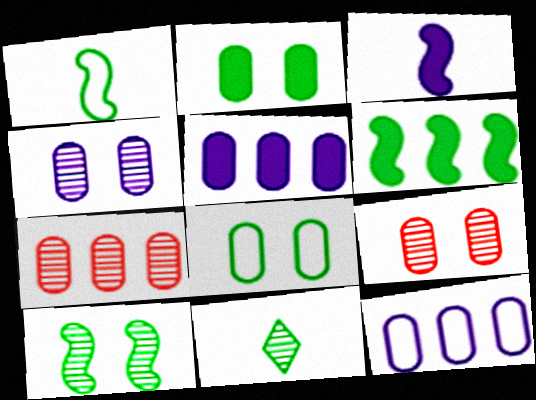[[1, 6, 10], 
[6, 8, 11]]